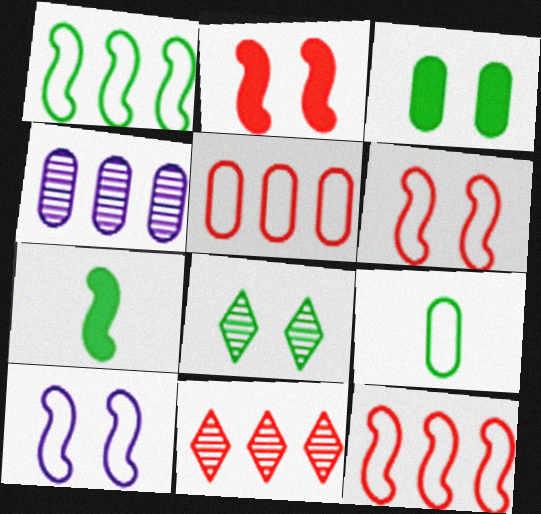[]